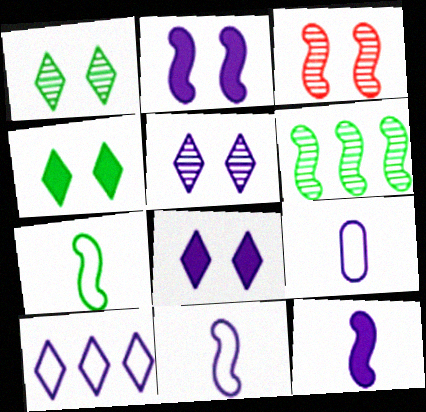[]